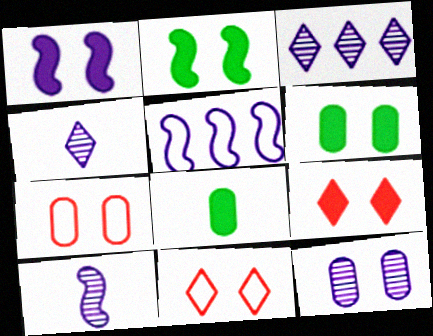[[1, 5, 10], 
[1, 6, 9], 
[2, 11, 12], 
[3, 10, 12], 
[6, 7, 12]]